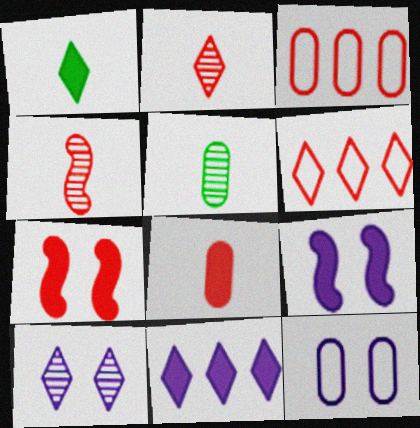[[1, 6, 10], 
[2, 3, 7], 
[5, 6, 9], 
[9, 10, 12]]